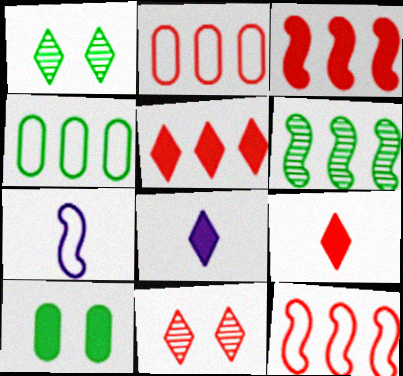[[3, 8, 10]]